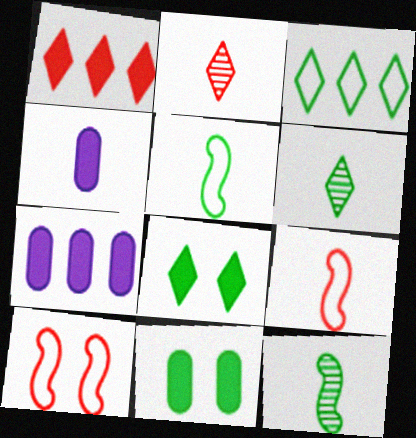[[2, 4, 5], 
[3, 6, 8], 
[3, 11, 12], 
[4, 6, 9], 
[6, 7, 10]]